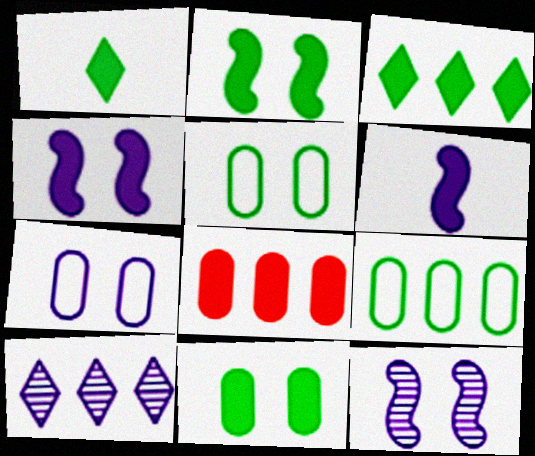[[1, 4, 8], 
[6, 7, 10]]